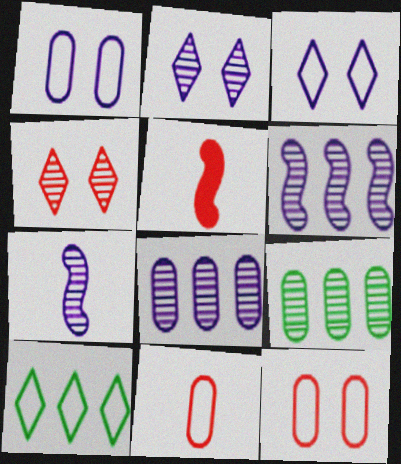[[2, 7, 8], 
[3, 5, 9], 
[4, 7, 9]]